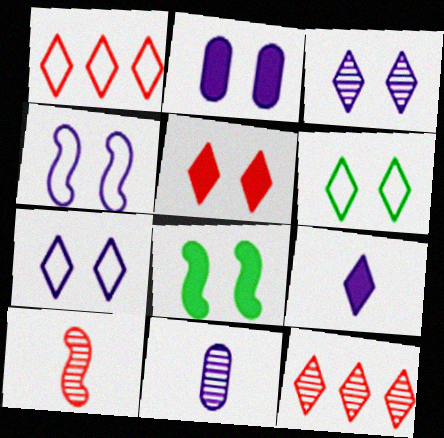[[1, 8, 11], 
[2, 3, 4], 
[2, 5, 8], 
[3, 5, 6], 
[6, 9, 12]]